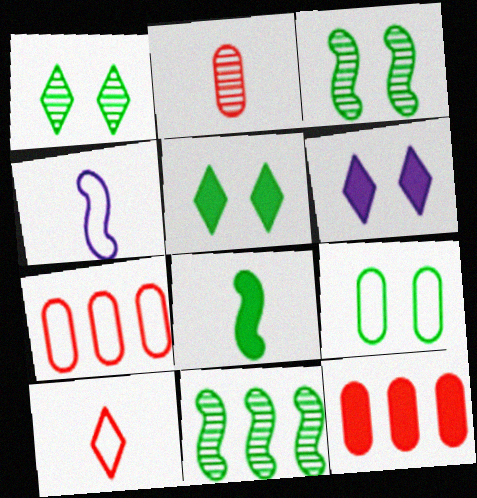[[1, 4, 12], 
[3, 5, 9], 
[6, 8, 12]]